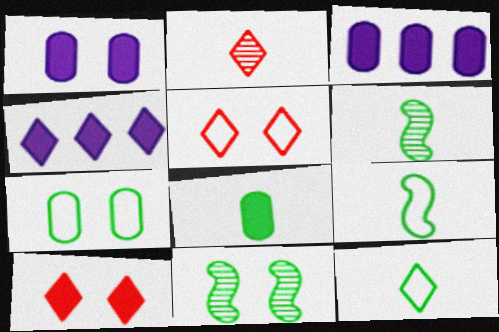[[1, 5, 11], 
[3, 5, 6], 
[6, 8, 12]]